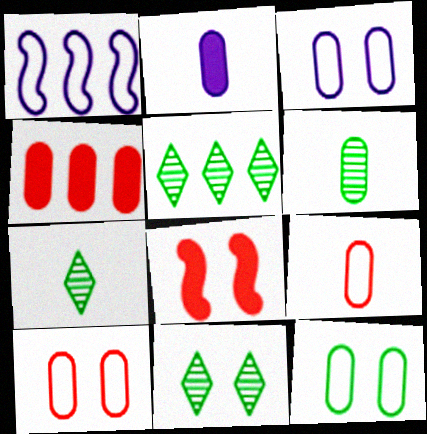[[1, 4, 5], 
[2, 6, 9], 
[3, 4, 6], 
[3, 8, 11], 
[3, 10, 12], 
[5, 7, 11]]